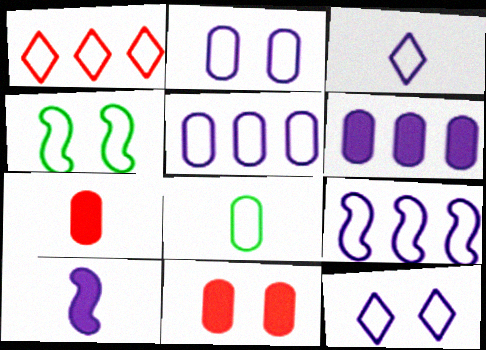[[2, 3, 9]]